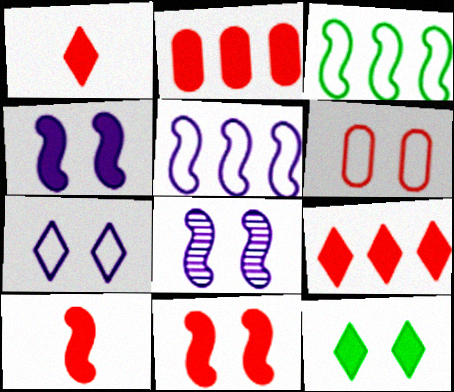[[1, 2, 11], 
[3, 8, 10], 
[6, 8, 12]]